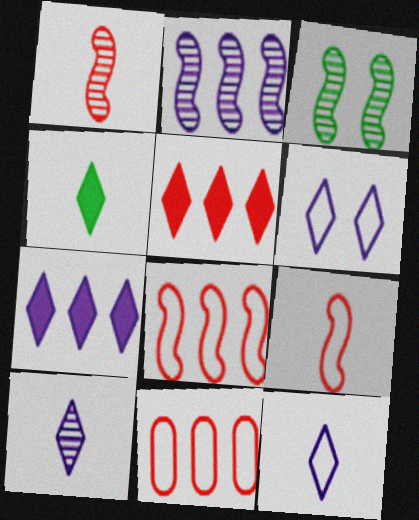[[1, 2, 3], 
[6, 7, 10]]